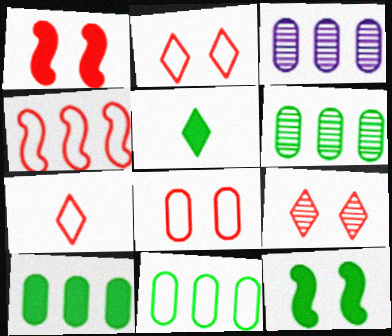[[1, 8, 9], 
[3, 7, 12], 
[4, 7, 8], 
[5, 10, 12], 
[6, 10, 11]]